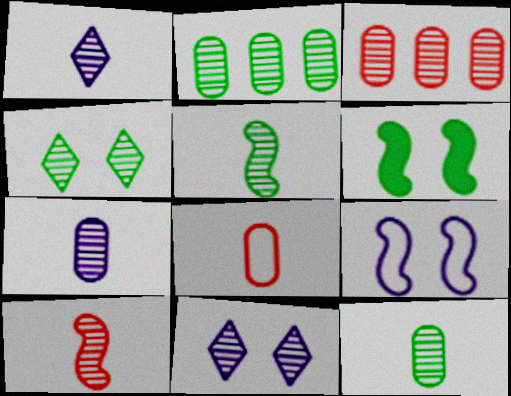[[1, 10, 12], 
[2, 4, 5], 
[2, 10, 11], 
[3, 5, 11]]